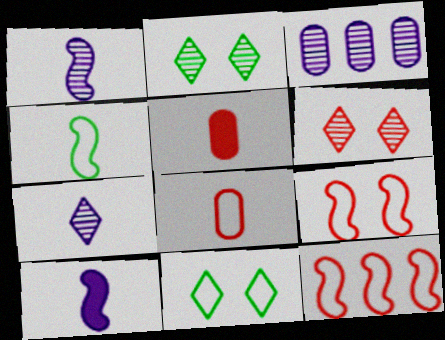[[4, 5, 7], 
[5, 6, 12]]